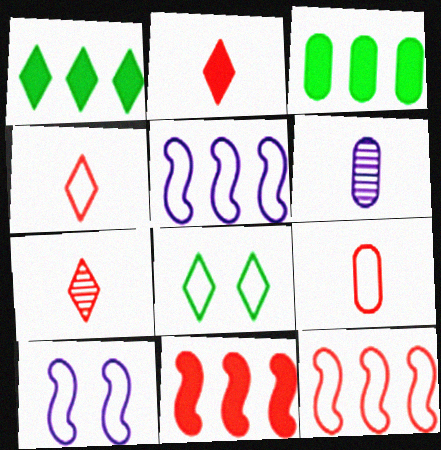[[2, 4, 7], 
[3, 7, 10], 
[5, 8, 9], 
[6, 8, 11]]